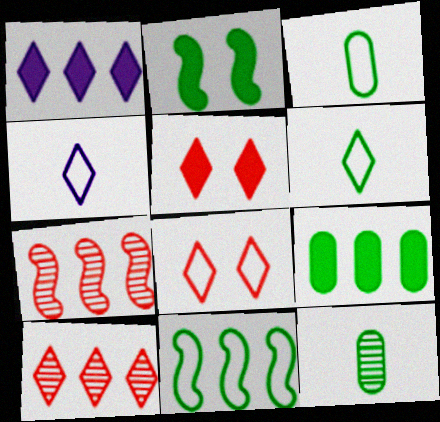[]